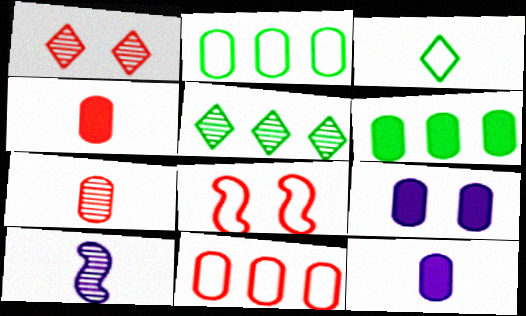[[2, 7, 9], 
[3, 4, 10], 
[4, 6, 9], 
[5, 8, 12]]